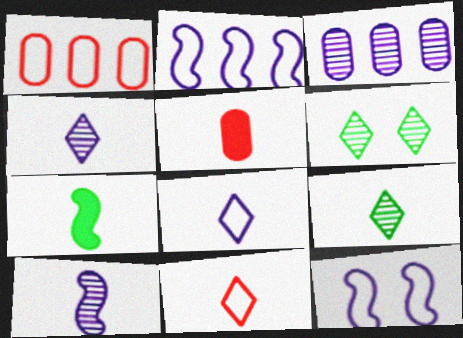[[2, 5, 6]]